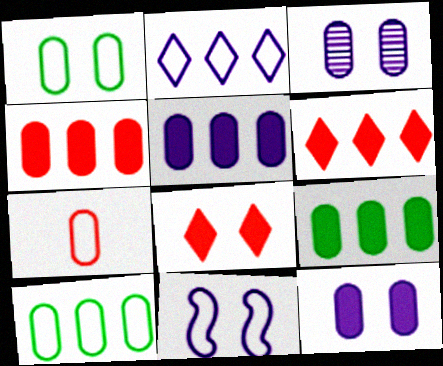[[3, 7, 9], 
[4, 5, 9]]